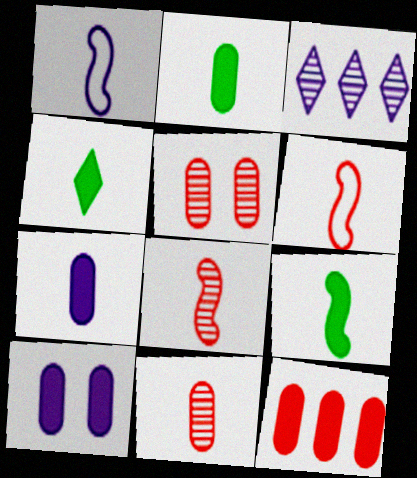[[1, 3, 10], 
[1, 4, 11], 
[1, 8, 9], 
[2, 4, 9], 
[2, 10, 12]]